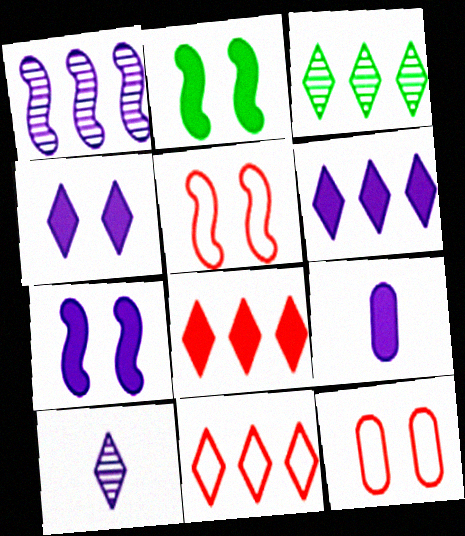[[2, 8, 9], 
[3, 5, 9], 
[3, 6, 11], 
[6, 7, 9]]